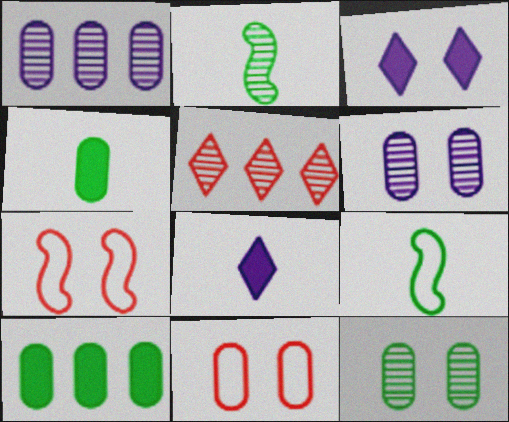[[1, 4, 11], 
[2, 5, 6], 
[3, 7, 12]]